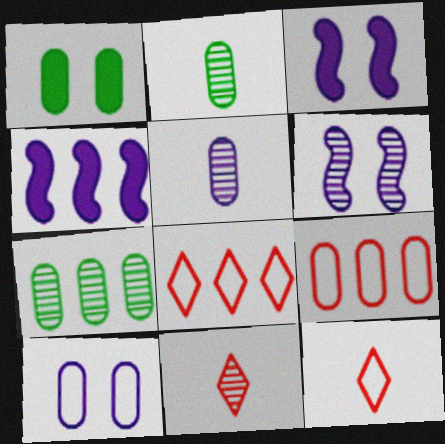[[1, 5, 9], 
[2, 3, 8], 
[3, 7, 12], 
[4, 7, 8], 
[6, 7, 11]]